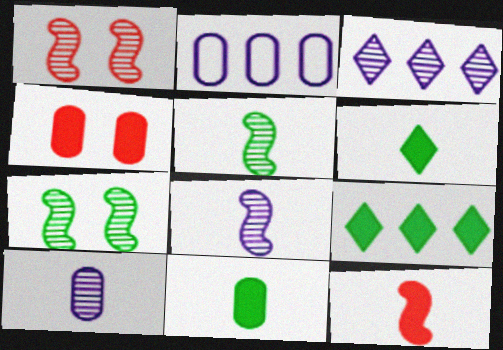[[1, 2, 6]]